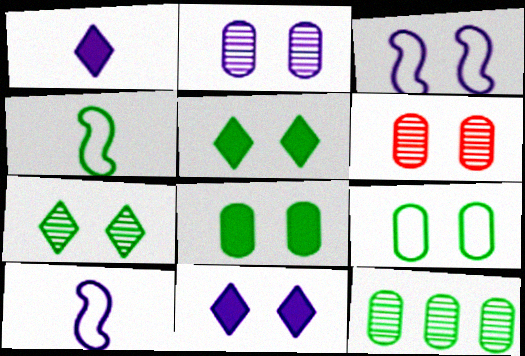[[2, 3, 11], 
[3, 5, 6], 
[4, 5, 12]]